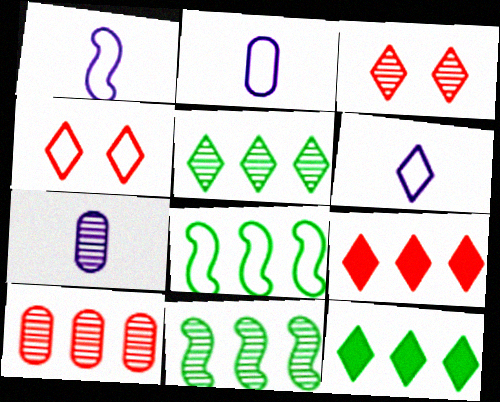[[1, 2, 6], 
[2, 4, 8], 
[3, 6, 12], 
[3, 7, 11]]